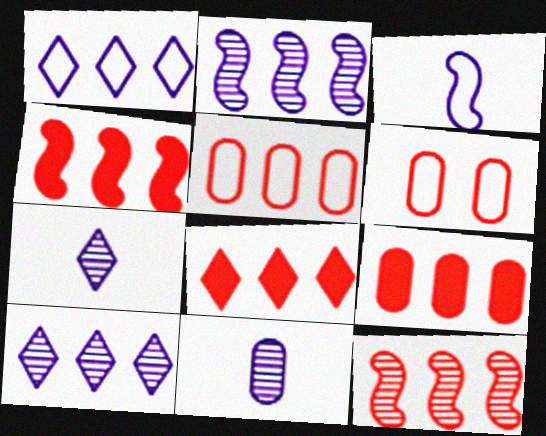[[4, 8, 9], 
[5, 8, 12]]